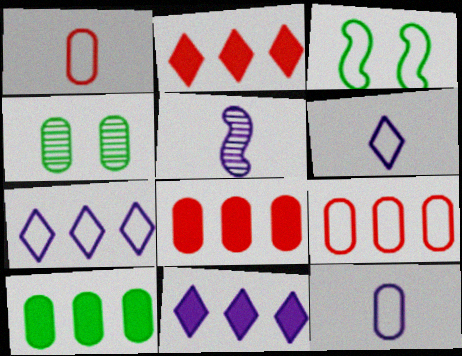[[1, 3, 7], 
[3, 6, 9], 
[4, 8, 12]]